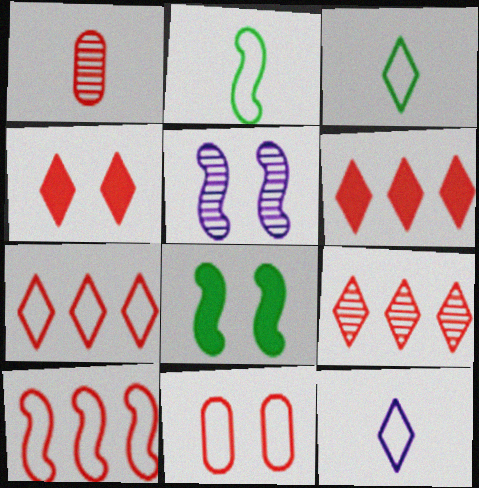[[1, 4, 10], 
[6, 7, 9]]